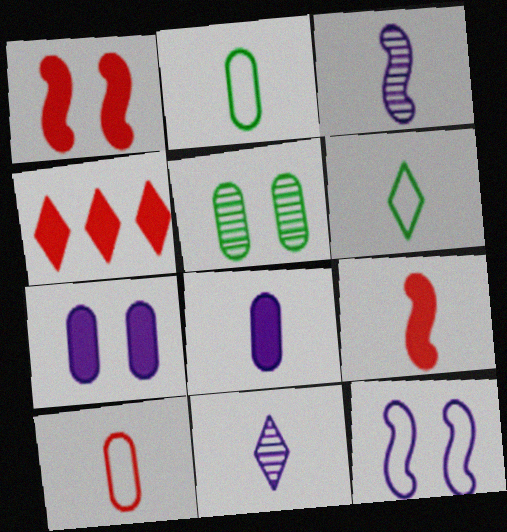[[2, 9, 11]]